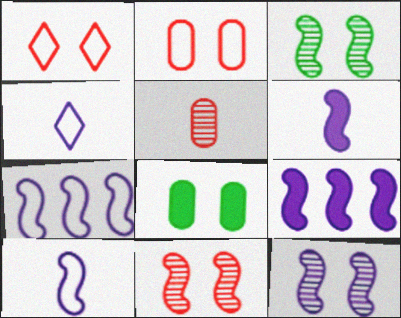[[1, 8, 12], 
[3, 11, 12], 
[6, 7, 12], 
[9, 10, 12]]